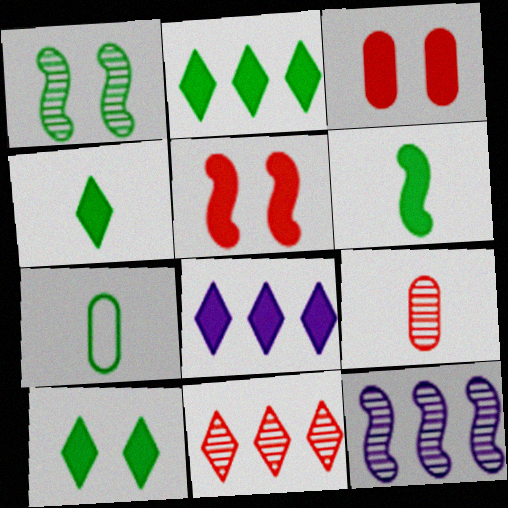[[1, 2, 7], 
[2, 4, 10], 
[3, 6, 8]]